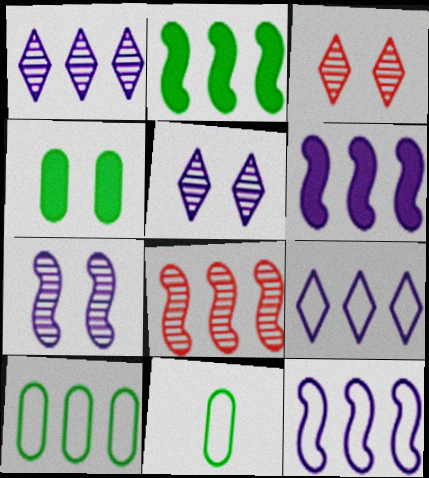[[2, 8, 12], 
[3, 6, 11]]